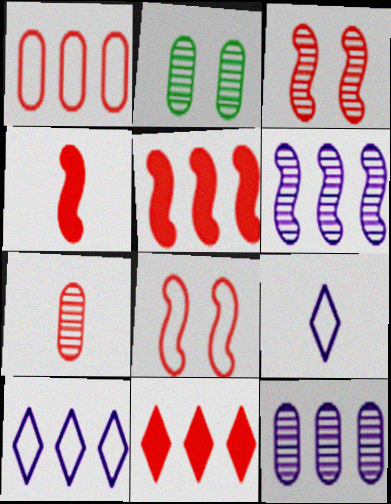[[2, 4, 10], 
[2, 5, 9], 
[2, 7, 12], 
[7, 8, 11]]